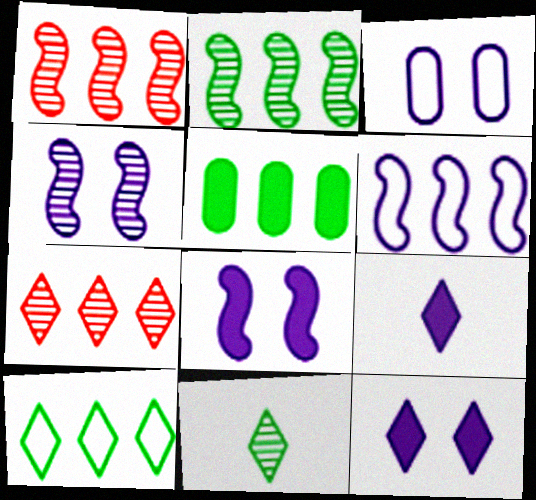[[2, 5, 10], 
[3, 4, 12], 
[5, 6, 7]]